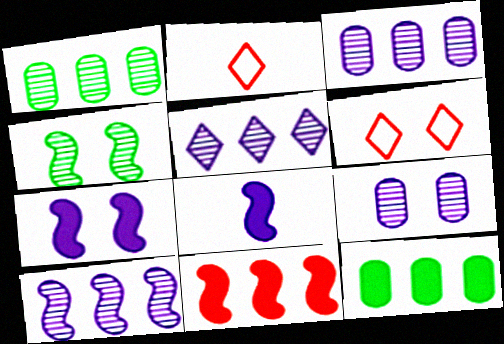[[1, 2, 7], 
[1, 6, 8], 
[3, 5, 10]]